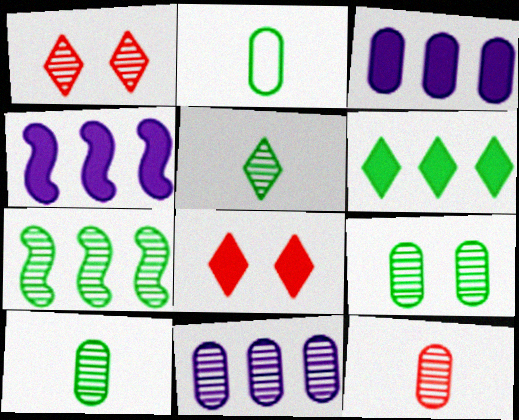[[1, 2, 4], 
[5, 7, 9], 
[9, 11, 12]]